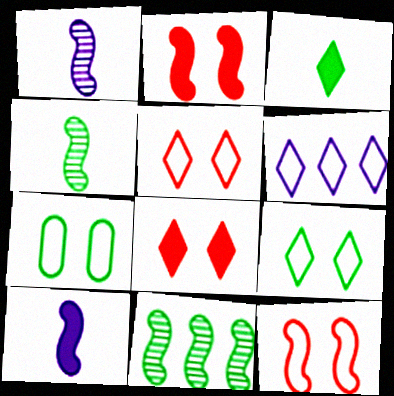[[3, 7, 11], 
[10, 11, 12]]